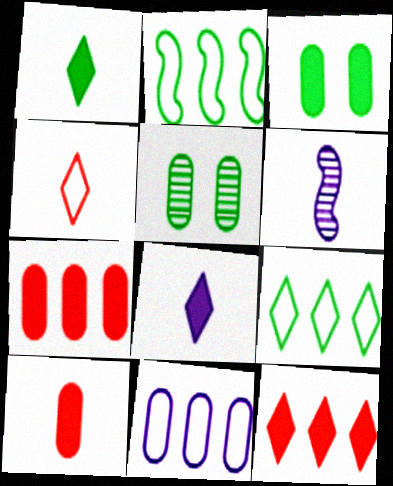[[1, 2, 5], 
[5, 10, 11]]